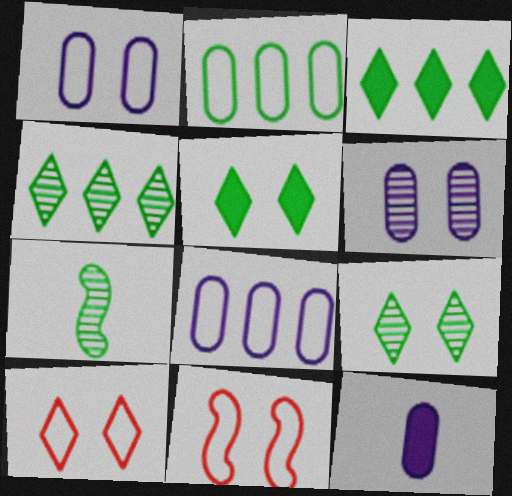[[2, 5, 7], 
[4, 11, 12], 
[5, 6, 11], 
[6, 8, 12]]